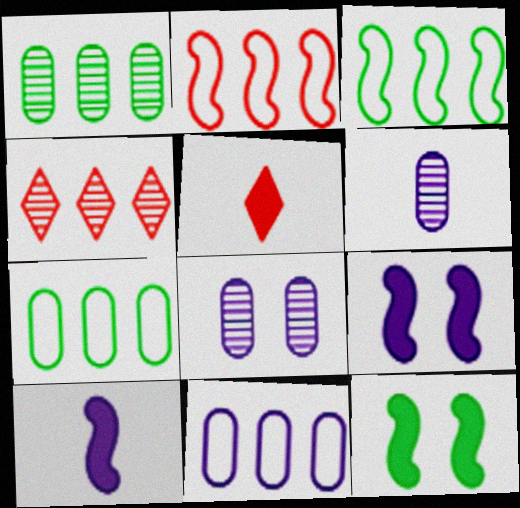[[3, 5, 8]]